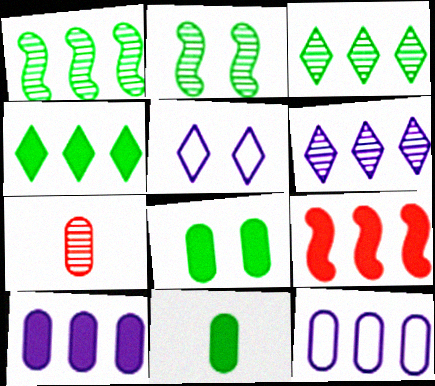[[2, 6, 7], 
[3, 9, 12], 
[4, 9, 10], 
[7, 8, 12]]